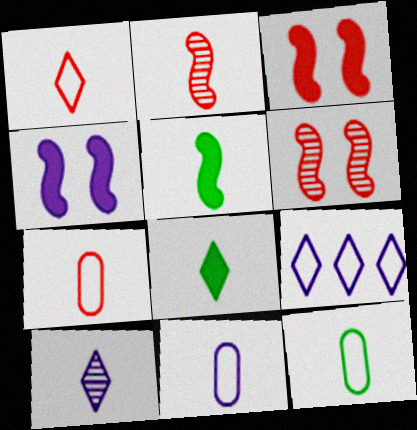[[1, 8, 10], 
[2, 8, 11], 
[5, 7, 10], 
[7, 11, 12]]